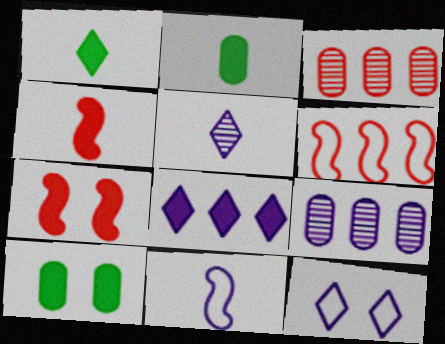[[2, 7, 8], 
[4, 8, 10], 
[5, 6, 10], 
[5, 8, 12]]